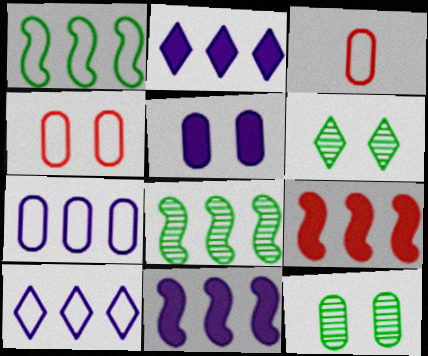[[3, 6, 11], 
[4, 5, 12]]